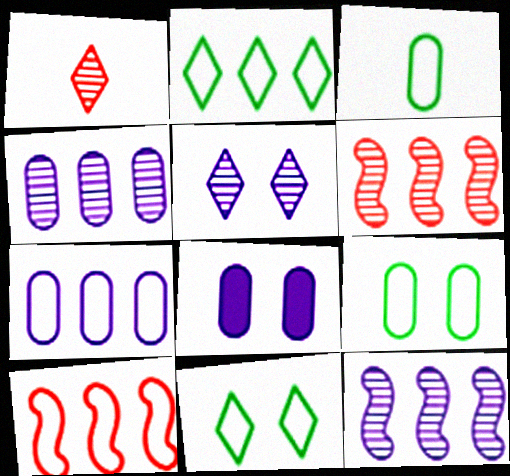[[2, 7, 10]]